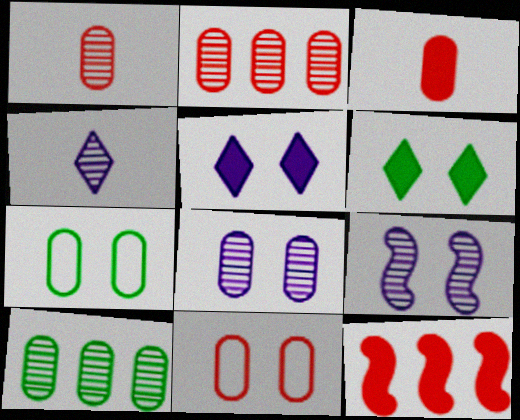[[1, 8, 10], 
[2, 3, 11], 
[4, 7, 12], 
[6, 9, 11]]